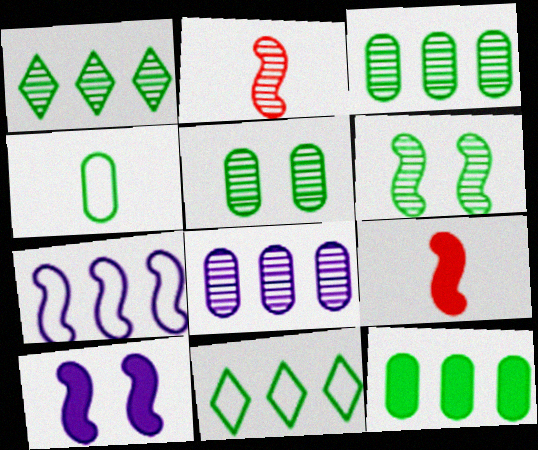[[4, 5, 12], 
[6, 7, 9]]